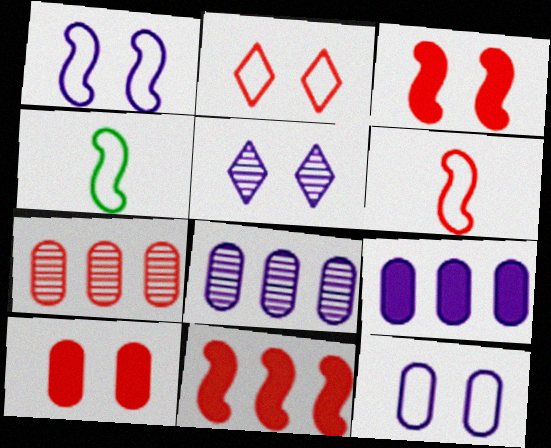[]